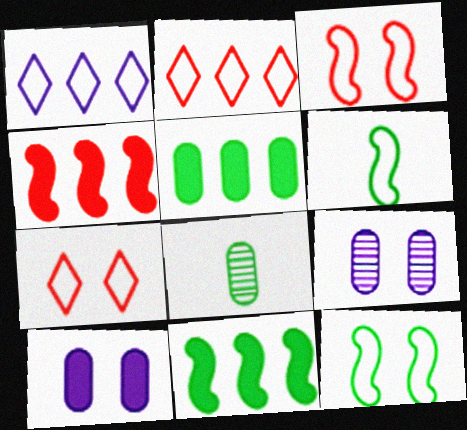[]